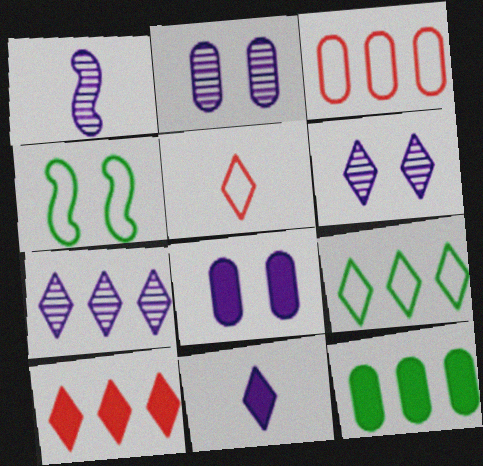[[1, 2, 7], 
[7, 9, 10]]